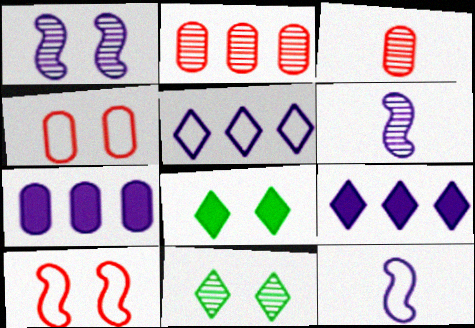[[1, 4, 8], 
[2, 6, 11], 
[2, 8, 12]]